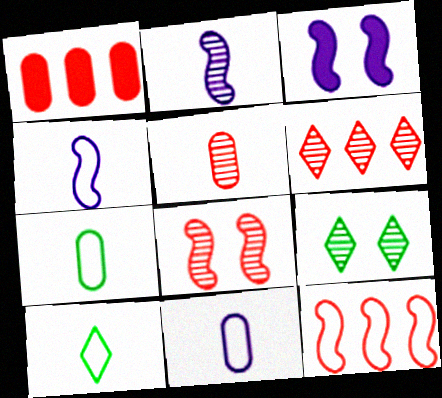[[1, 4, 9], 
[1, 6, 12], 
[3, 6, 7], 
[5, 6, 8]]